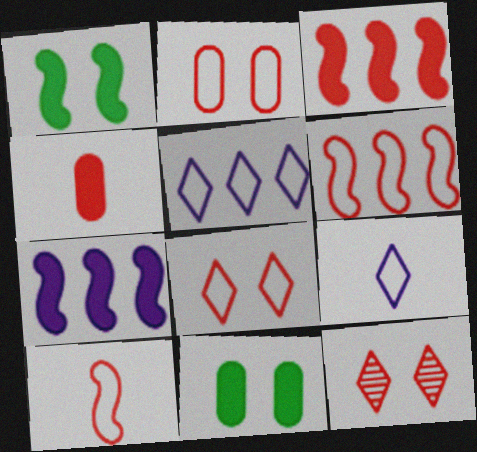[[4, 6, 12]]